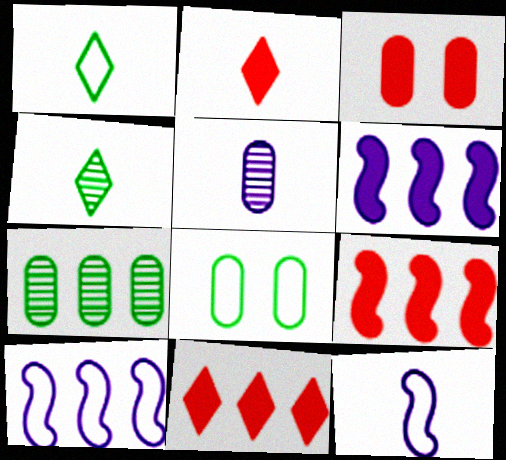[[2, 3, 9], 
[3, 4, 10], 
[7, 10, 11]]